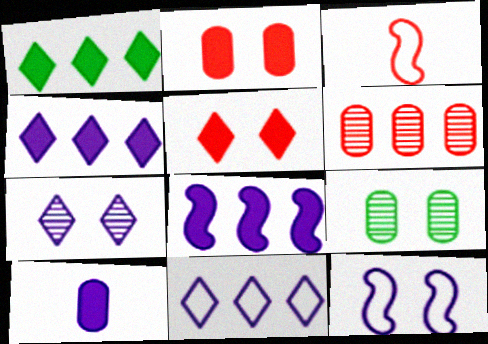[[3, 4, 9], 
[3, 5, 6], 
[5, 9, 12]]